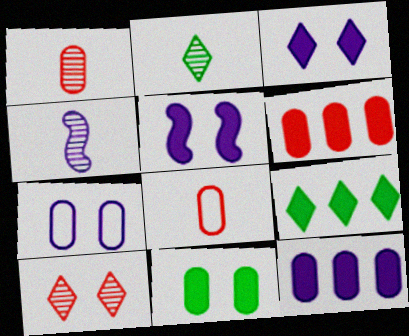[[1, 2, 4]]